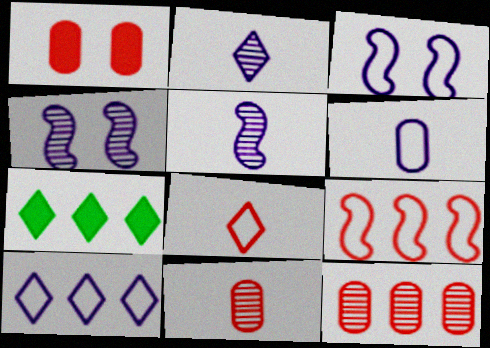[[3, 6, 10], 
[3, 7, 11]]